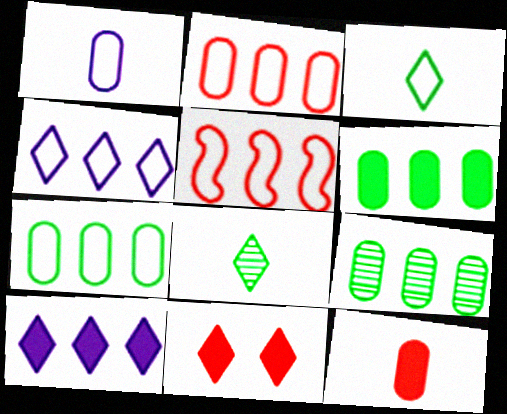[[4, 5, 7], 
[4, 8, 11], 
[5, 9, 10], 
[6, 7, 9]]